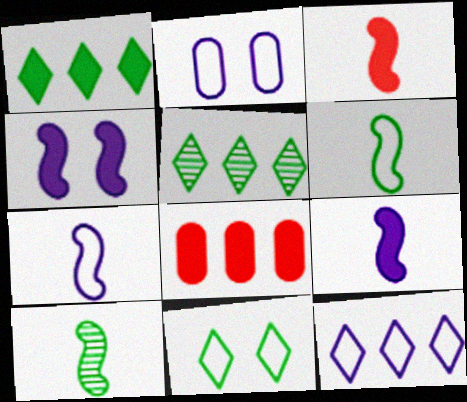[[2, 3, 5], 
[2, 7, 12], 
[3, 7, 10]]